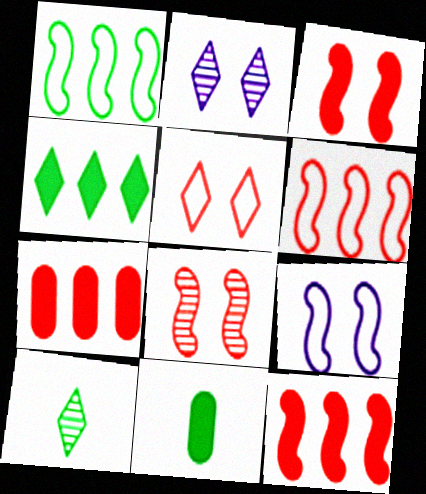[[2, 6, 11], 
[7, 9, 10]]